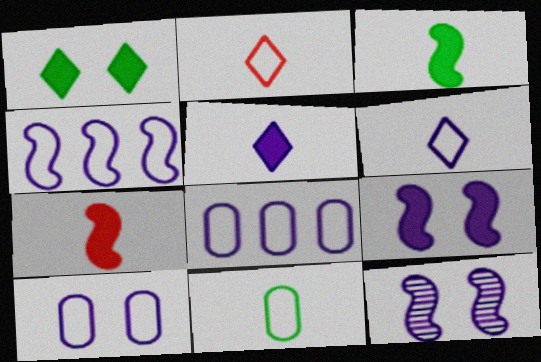[[4, 6, 10], 
[5, 8, 12]]